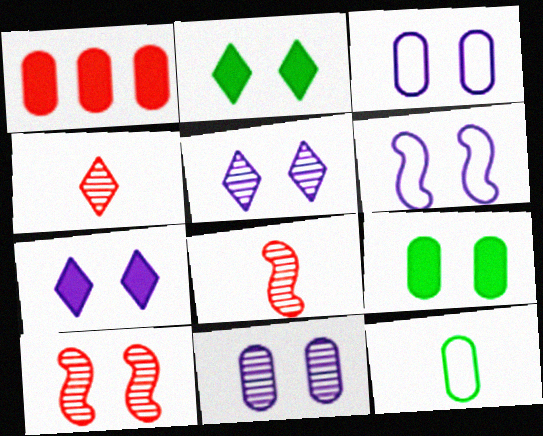[[1, 11, 12], 
[2, 3, 10], 
[6, 7, 11]]